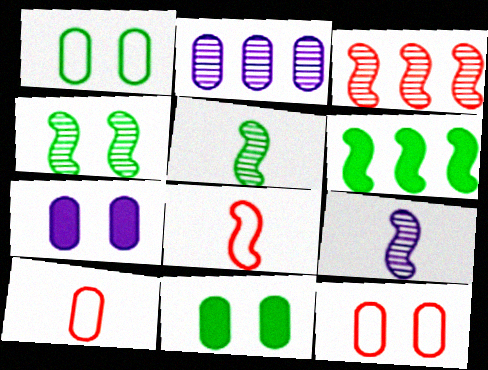[[2, 10, 11], 
[3, 4, 9]]